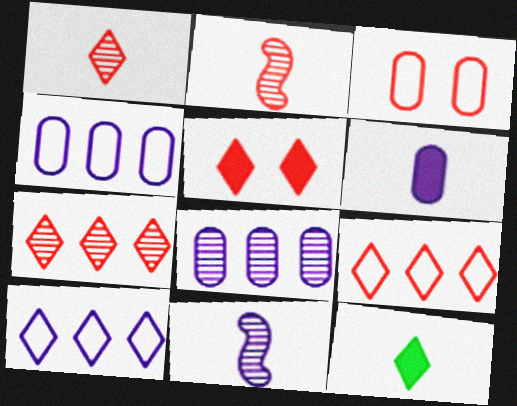[[1, 5, 9]]